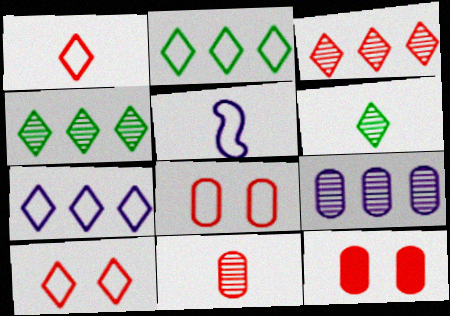[[2, 5, 8], 
[4, 5, 12]]